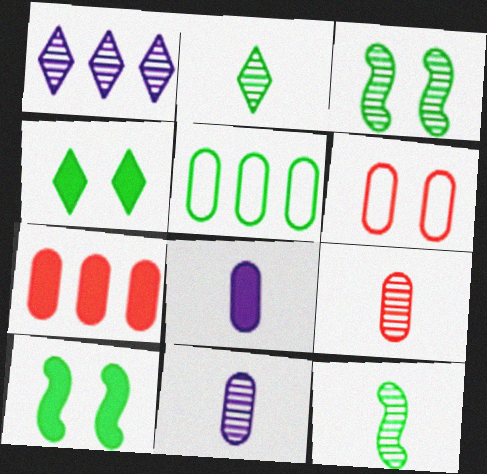[[1, 3, 9], 
[2, 5, 10], 
[4, 5, 12], 
[6, 7, 9]]